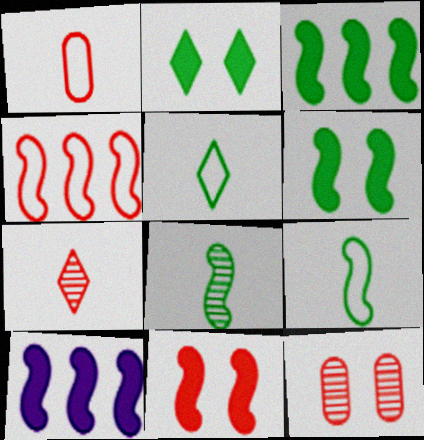[[5, 10, 12]]